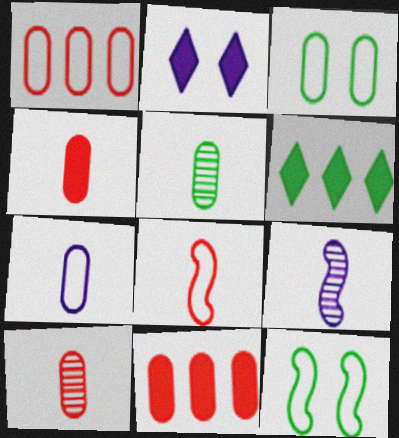[[1, 3, 7], 
[4, 5, 7], 
[5, 6, 12]]